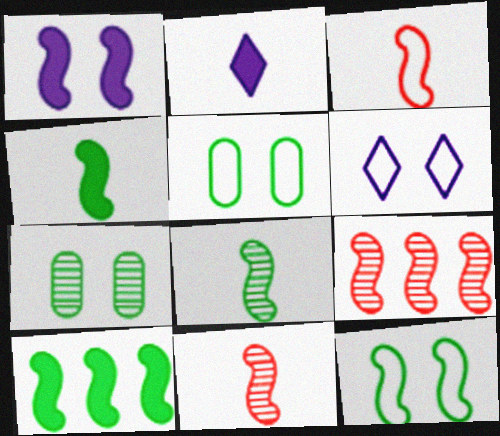[[2, 5, 9], 
[8, 10, 12]]